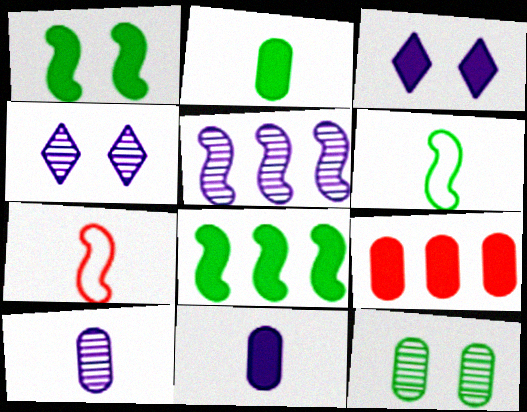[[1, 5, 7], 
[4, 5, 10], 
[4, 6, 9]]